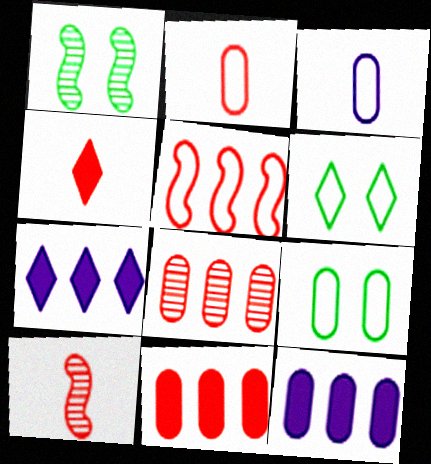[[1, 2, 7], 
[2, 4, 10], 
[3, 5, 6], 
[6, 10, 12], 
[7, 9, 10]]